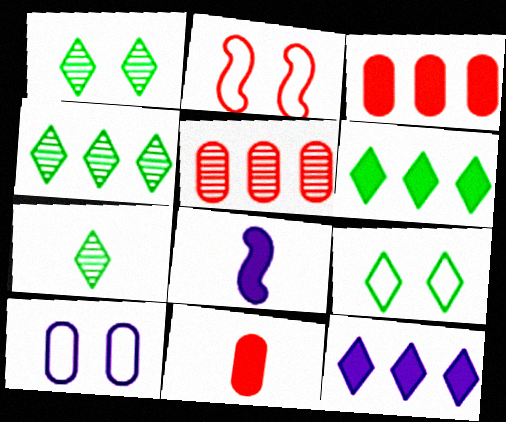[[1, 4, 7], 
[2, 9, 10], 
[5, 8, 9], 
[6, 7, 9]]